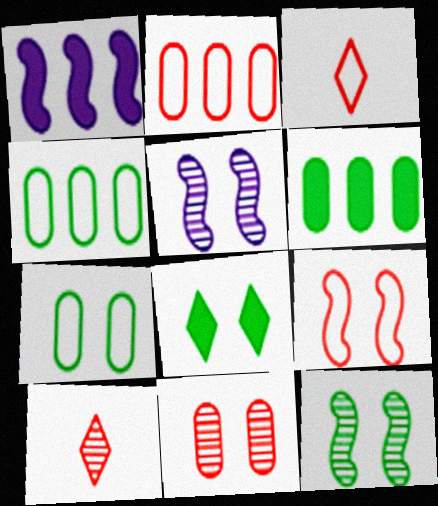[[1, 7, 10], 
[2, 3, 9], 
[3, 5, 6], 
[7, 8, 12]]